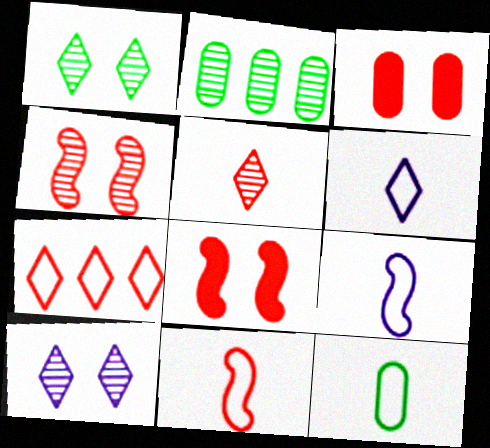[[2, 6, 8], 
[6, 11, 12]]